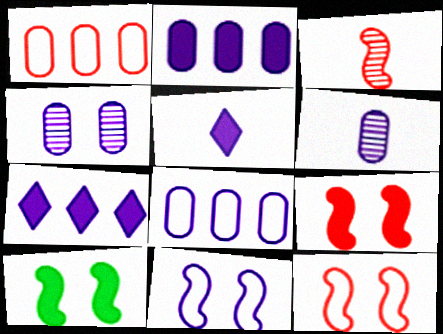[[6, 7, 11]]